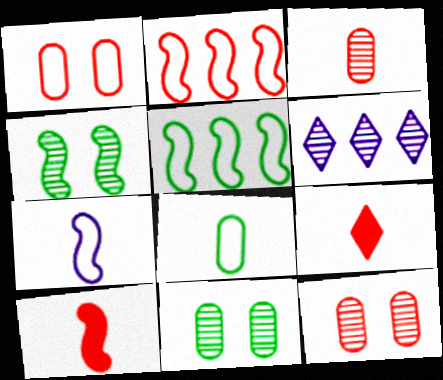[[2, 9, 12], 
[3, 4, 6]]